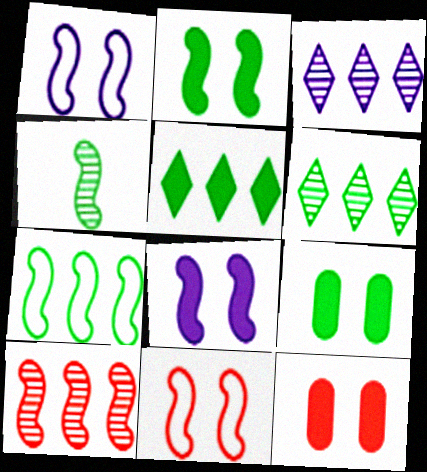[[2, 4, 7]]